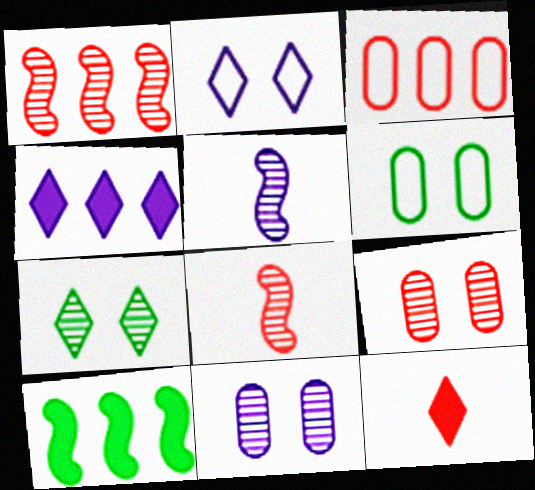[[4, 6, 8]]